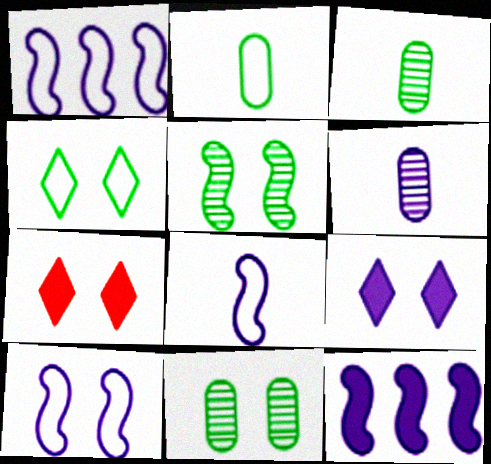[[1, 3, 7], 
[1, 6, 9], 
[1, 8, 10], 
[7, 10, 11]]